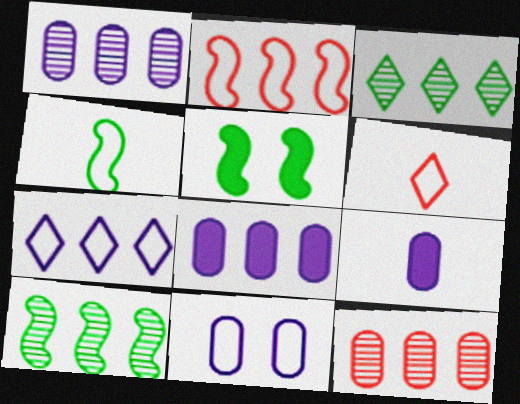[[1, 5, 6], 
[1, 9, 11], 
[2, 3, 8], 
[4, 5, 10]]